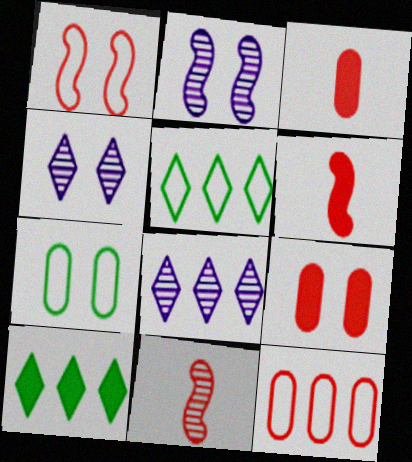[[2, 3, 5], 
[6, 7, 8]]